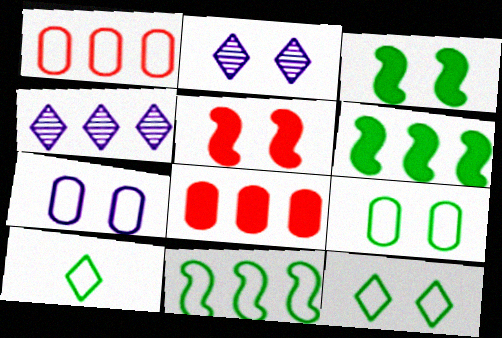[[1, 4, 6], 
[2, 5, 9], 
[4, 8, 11], 
[9, 10, 11]]